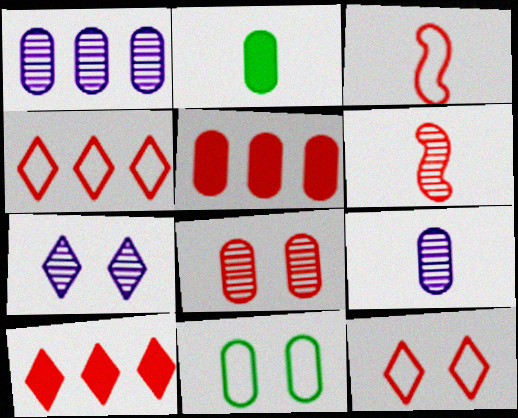[[3, 8, 10], 
[5, 6, 12], 
[5, 9, 11]]